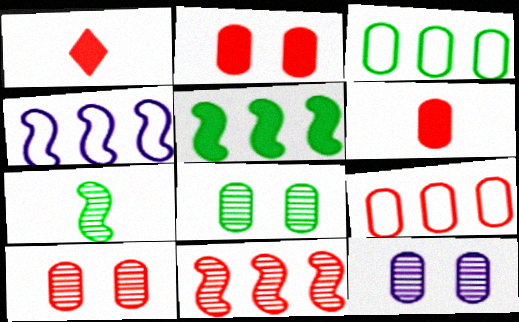[[1, 4, 8], 
[3, 6, 12], 
[4, 5, 11], 
[6, 9, 10], 
[8, 10, 12]]